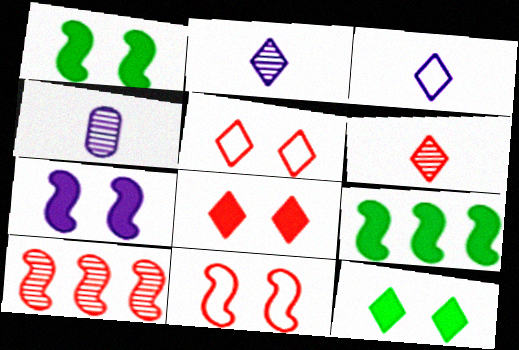[[4, 5, 9]]